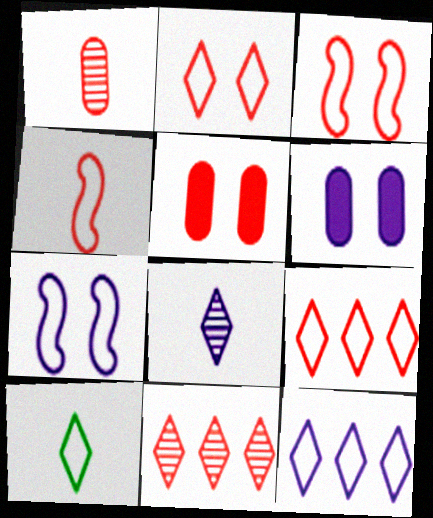[[2, 10, 12], 
[4, 5, 11]]